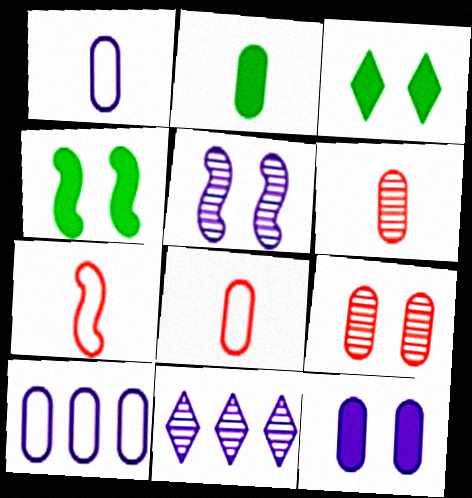[[1, 2, 6], 
[2, 9, 10], 
[4, 8, 11]]